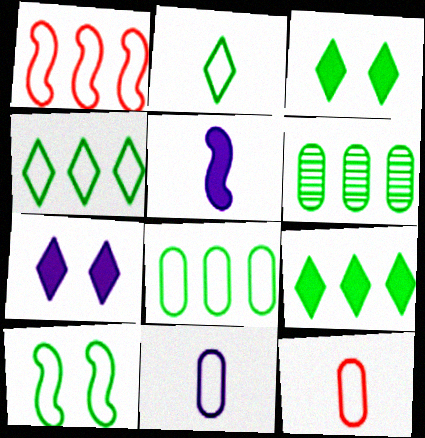[[2, 8, 10]]